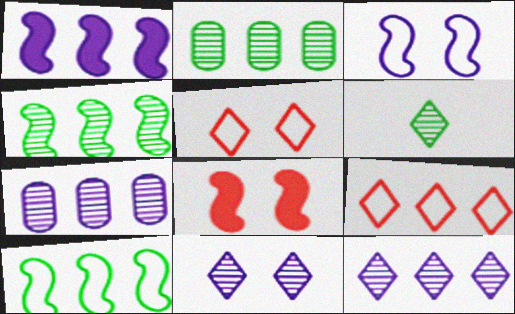[[1, 2, 9]]